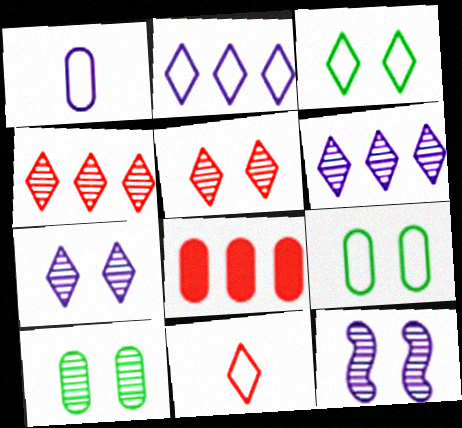[[1, 8, 10], 
[2, 3, 11], 
[5, 10, 12]]